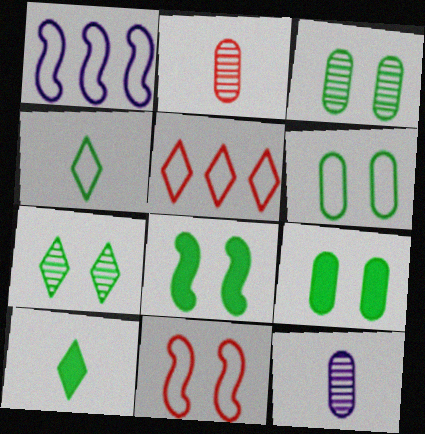[[3, 6, 9], 
[5, 8, 12], 
[6, 7, 8]]